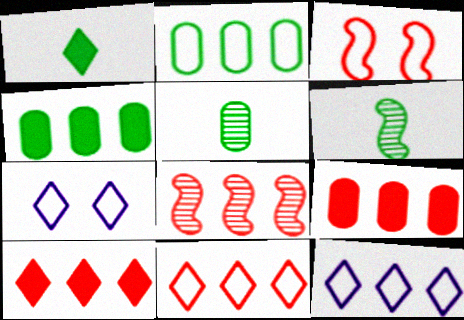[[4, 8, 12], 
[6, 7, 9], 
[8, 9, 11]]